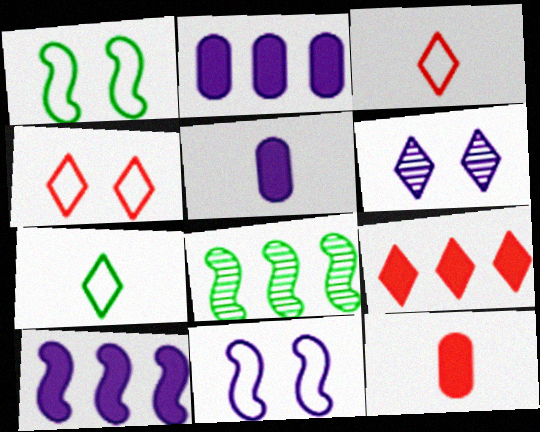[[4, 5, 8], 
[6, 7, 9]]